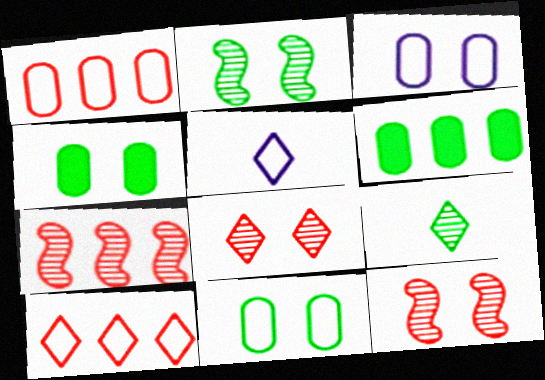[[4, 5, 7], 
[5, 6, 12]]